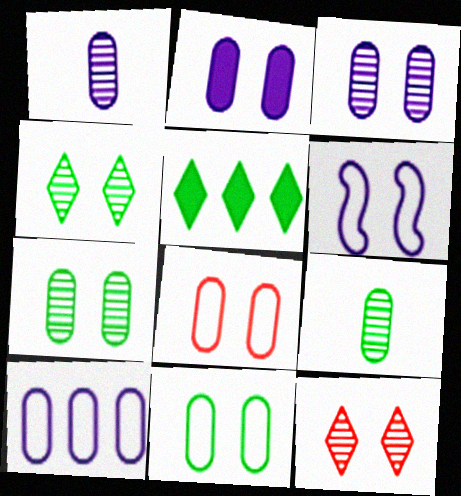[[1, 2, 10], 
[2, 7, 8]]